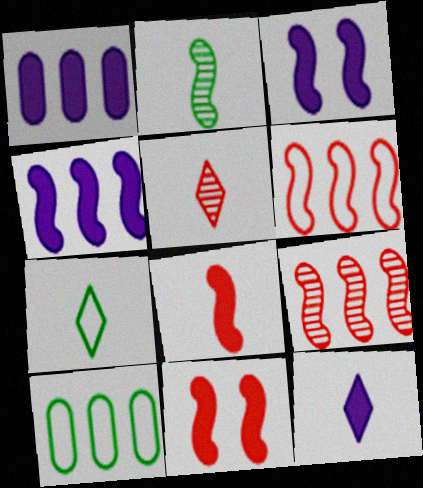[[1, 3, 12], 
[2, 3, 6], 
[3, 5, 10], 
[5, 7, 12]]